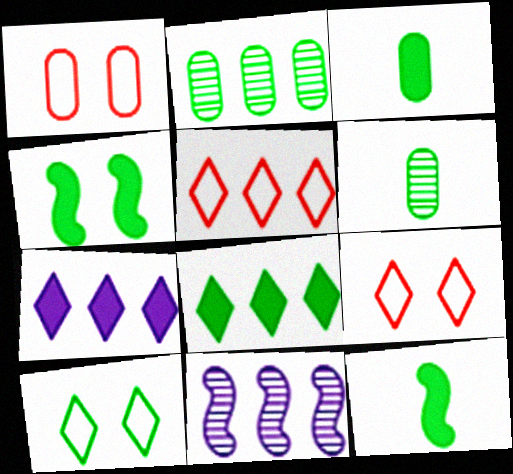[[2, 10, 12], 
[3, 4, 8], 
[3, 9, 11]]